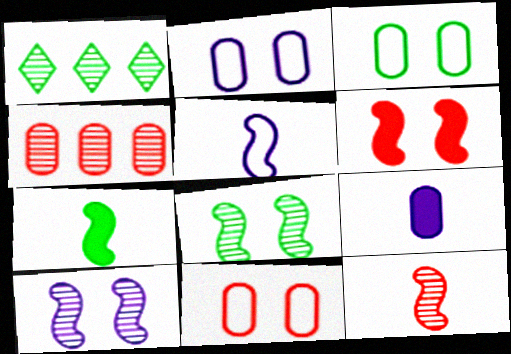[[1, 3, 7], 
[2, 3, 11], 
[3, 4, 9], 
[5, 7, 12]]